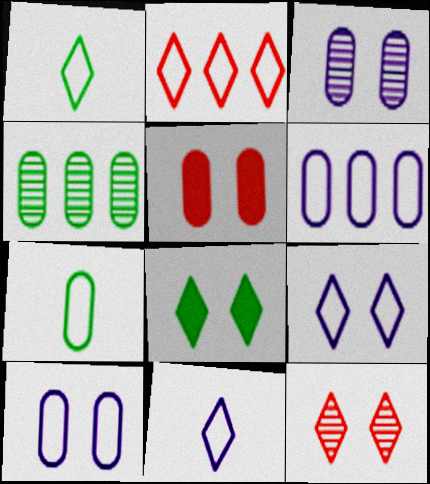[[1, 2, 9], 
[8, 9, 12]]